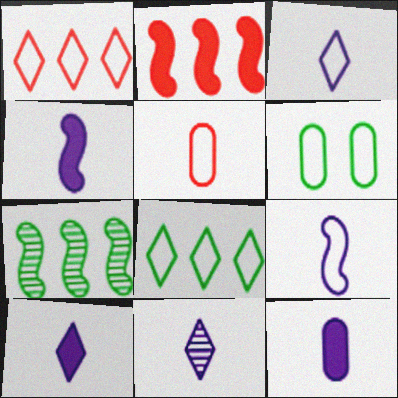[[1, 6, 9], 
[2, 6, 11], 
[3, 10, 11], 
[4, 10, 12], 
[9, 11, 12]]